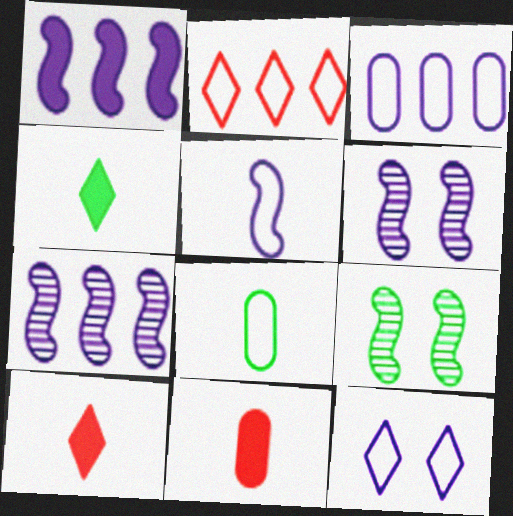[[1, 5, 6], 
[3, 5, 12], 
[3, 9, 10]]